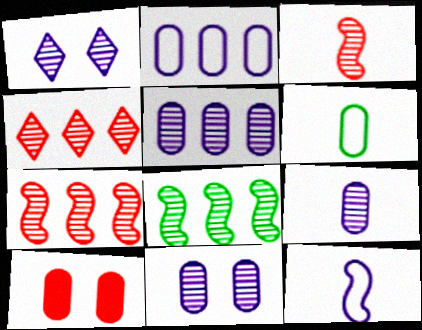[[4, 5, 8], 
[5, 6, 10], 
[5, 9, 11]]